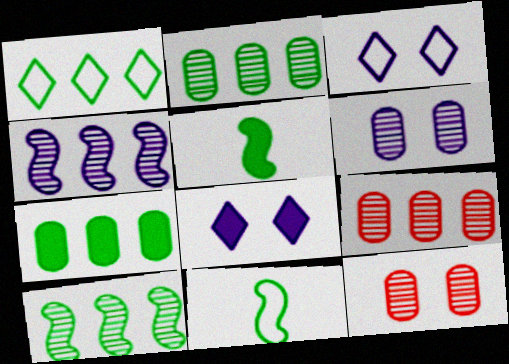[[1, 7, 10], 
[3, 5, 9], 
[8, 9, 11]]